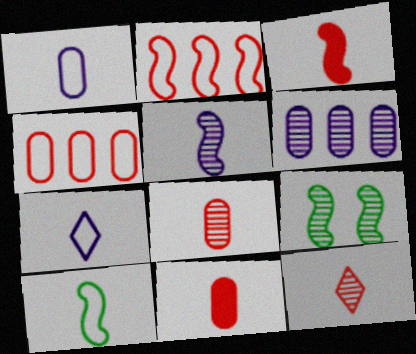[[3, 5, 10], 
[6, 9, 12]]